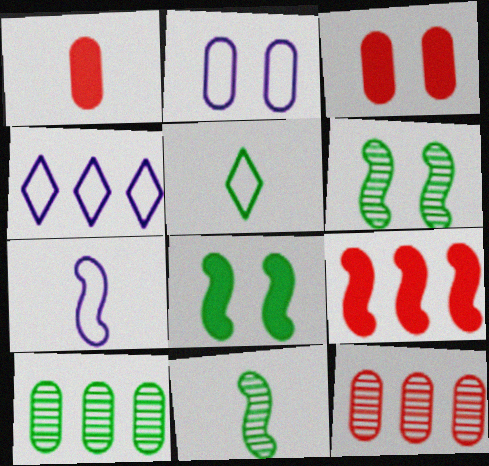[[1, 2, 10], 
[1, 4, 6], 
[2, 4, 7], 
[3, 4, 11], 
[4, 9, 10], 
[5, 8, 10], 
[6, 7, 9]]